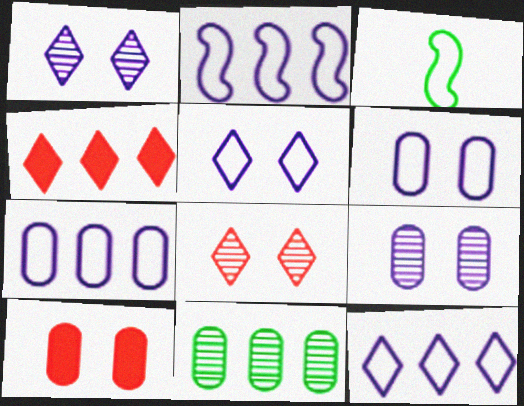[[2, 4, 11], 
[2, 7, 12], 
[3, 4, 9]]